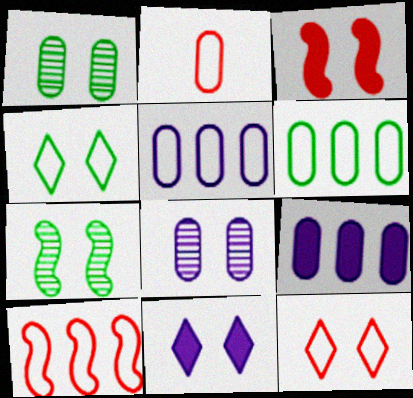[[1, 2, 9], 
[2, 10, 12], 
[3, 4, 8]]